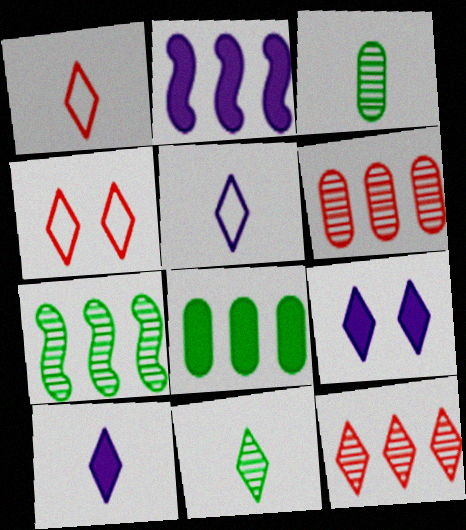[[1, 10, 11], 
[2, 3, 4]]